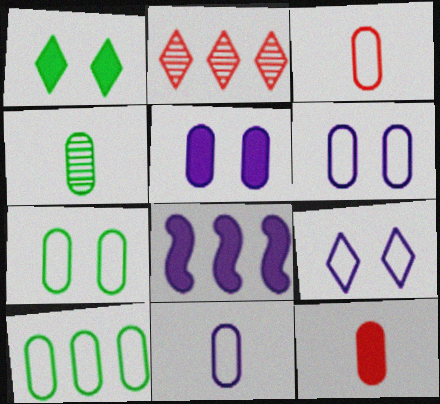[[1, 8, 12], 
[2, 8, 10], 
[3, 6, 10], 
[4, 11, 12]]